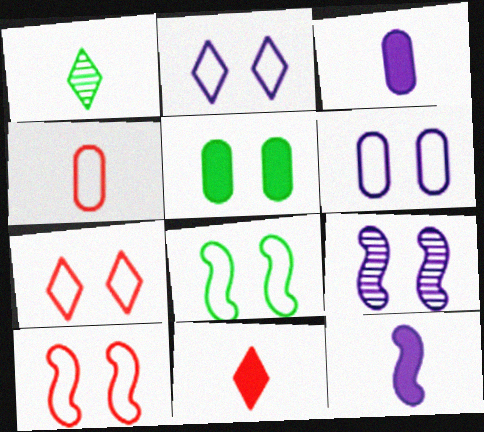[[1, 4, 12], 
[5, 7, 9], 
[6, 7, 8]]